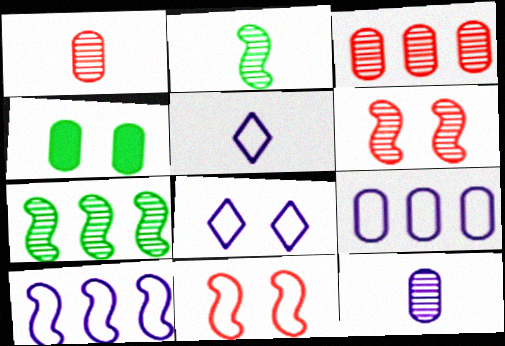[[1, 4, 9], 
[4, 6, 8]]